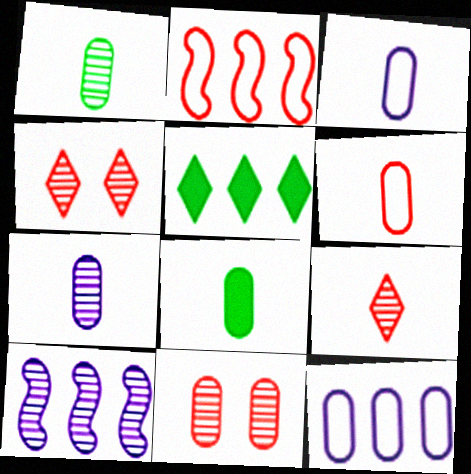[[1, 4, 10], 
[6, 7, 8], 
[8, 11, 12]]